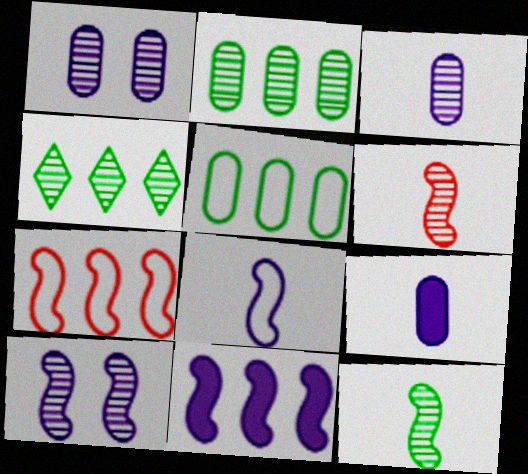[[1, 4, 6], 
[8, 10, 11]]